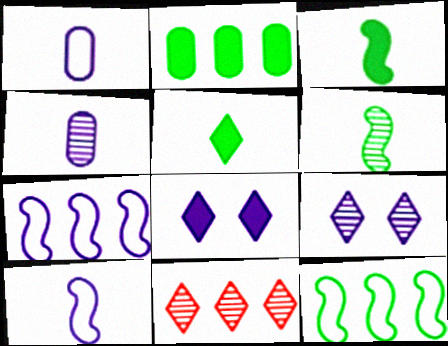[[2, 7, 11], 
[4, 7, 8]]